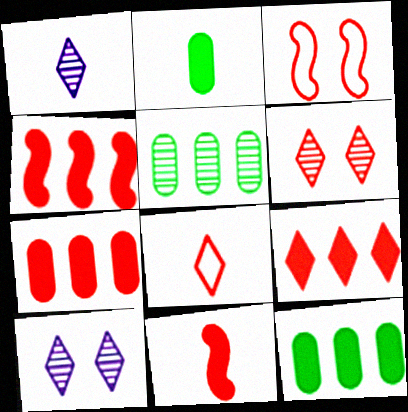[[1, 3, 12], 
[4, 7, 9], 
[6, 8, 9]]